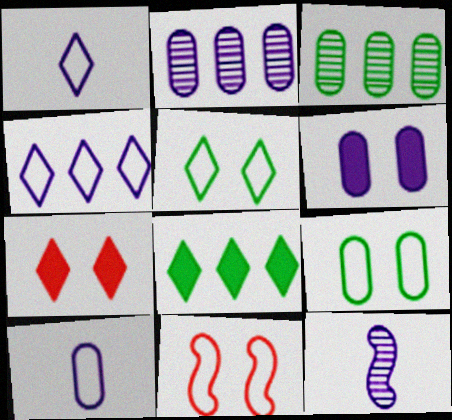[[2, 6, 10], 
[4, 6, 12]]